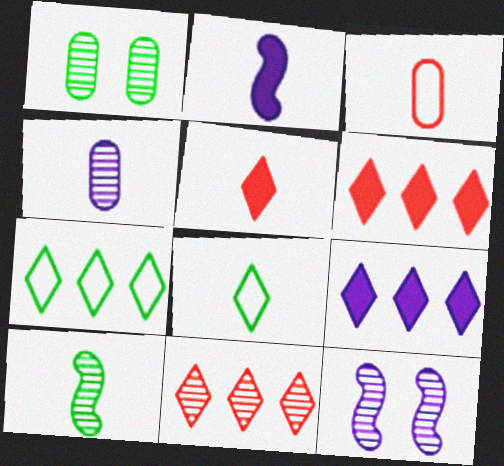[[7, 9, 11]]